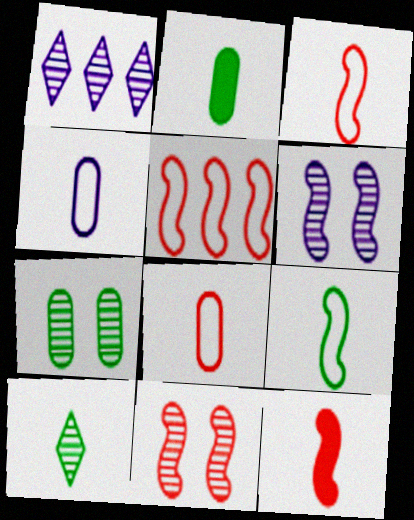[[2, 9, 10], 
[4, 10, 12], 
[5, 11, 12]]